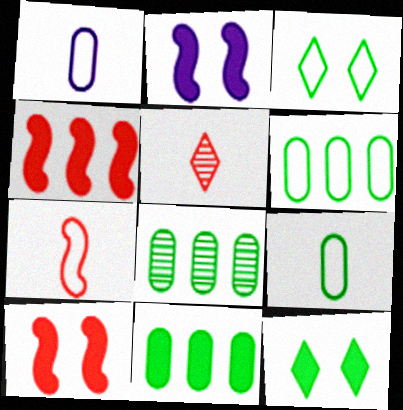[[2, 5, 6], 
[6, 8, 11]]